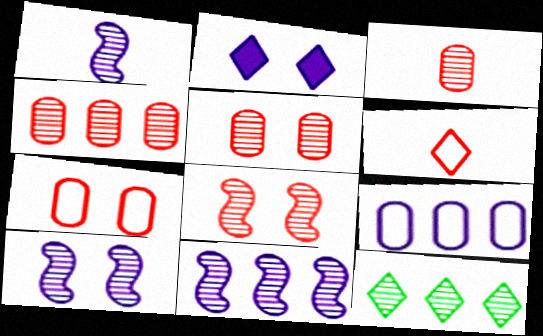[[1, 2, 9], 
[1, 5, 12], 
[1, 10, 11], 
[2, 6, 12], 
[3, 4, 5], 
[3, 10, 12], 
[4, 11, 12]]